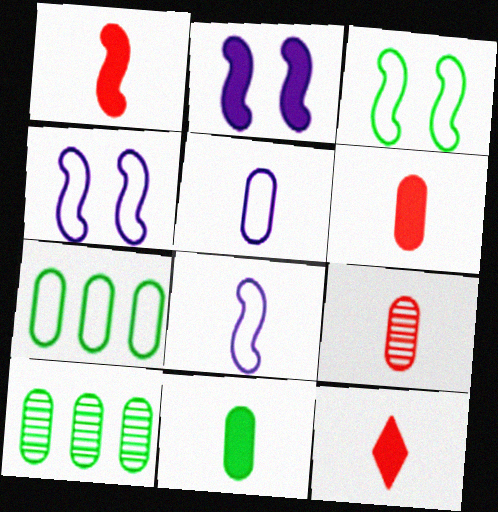[[1, 6, 12], 
[4, 10, 12], 
[5, 9, 11]]